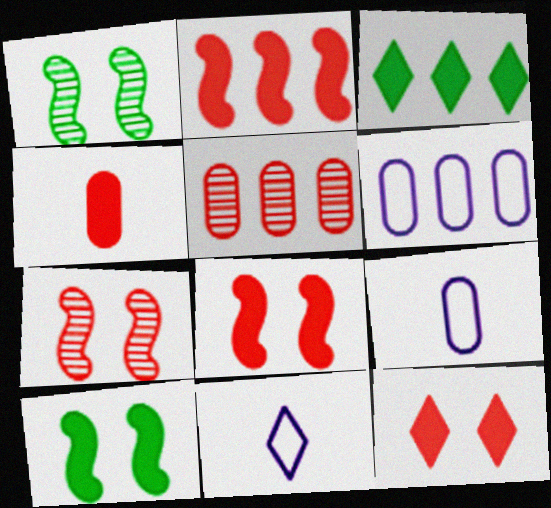[[2, 4, 12], 
[3, 7, 9], 
[5, 10, 11]]